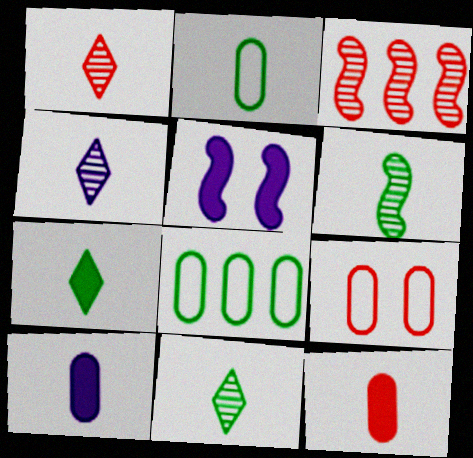[[1, 4, 11], 
[1, 5, 8], 
[2, 6, 7]]